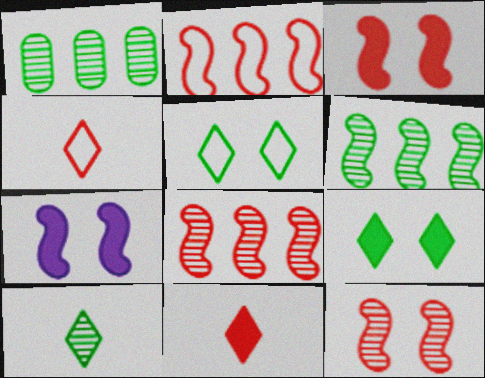[[1, 4, 7]]